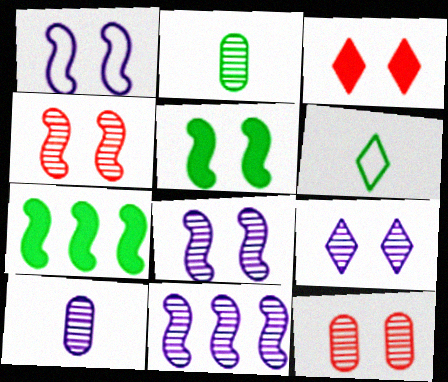[[1, 4, 5], 
[9, 10, 11]]